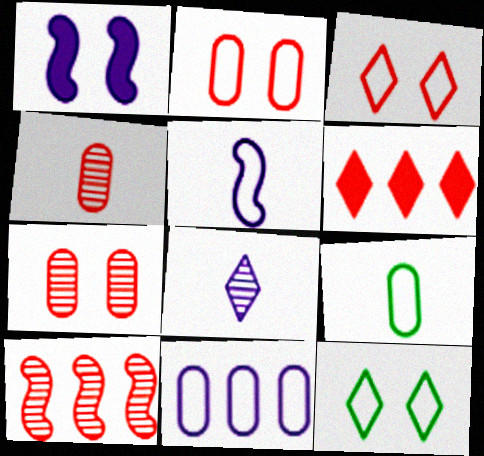[[1, 7, 12], 
[1, 8, 11], 
[2, 9, 11], 
[6, 8, 12]]